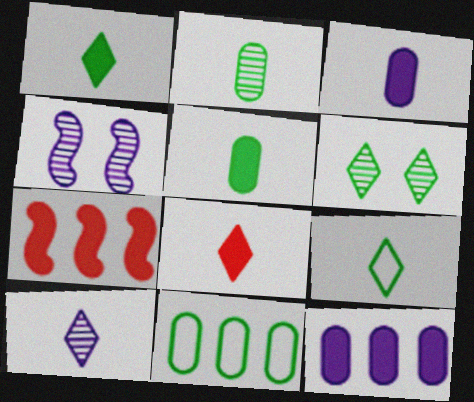[[4, 8, 11], 
[8, 9, 10]]